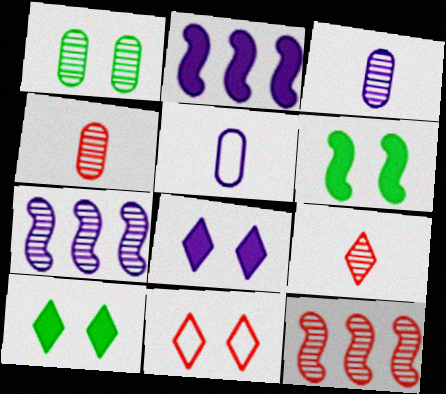[[1, 7, 9], 
[5, 7, 8], 
[5, 10, 12]]